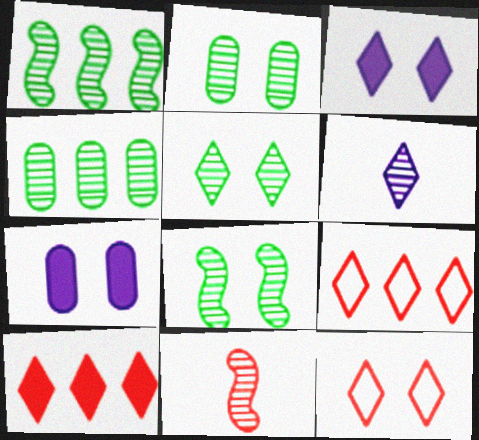[[2, 5, 8], 
[3, 5, 12], 
[7, 8, 12]]